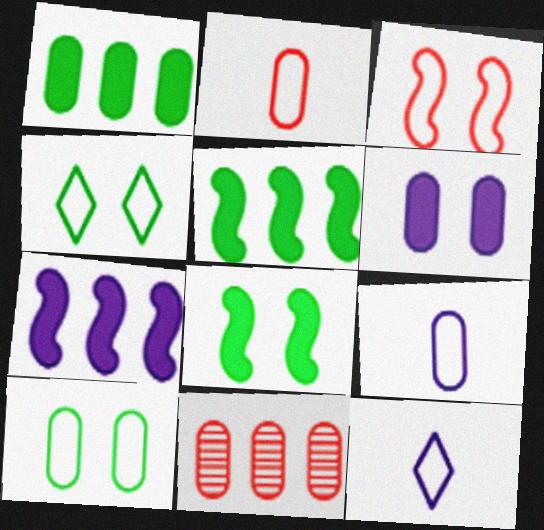[[8, 11, 12]]